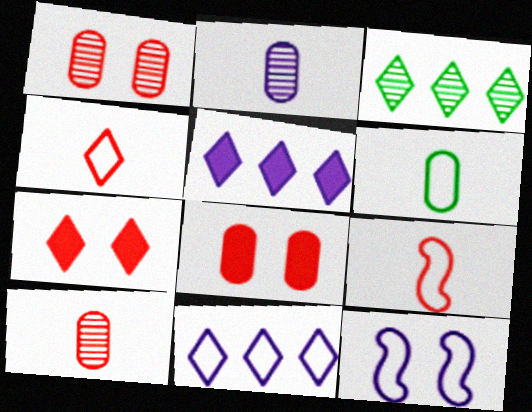[[2, 5, 12]]